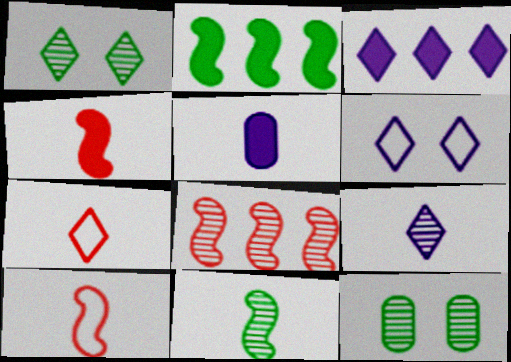[[1, 3, 7], 
[3, 6, 9], 
[3, 10, 12], 
[5, 7, 11], 
[8, 9, 12]]